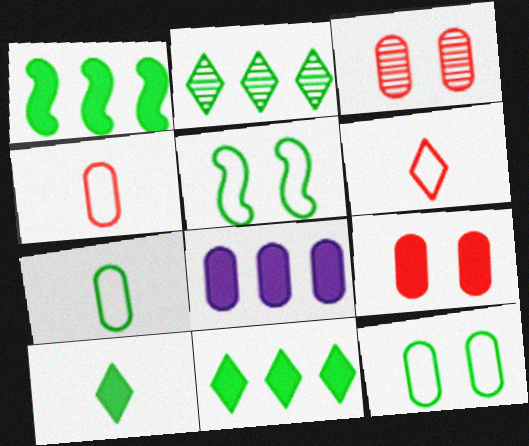[[3, 7, 8]]